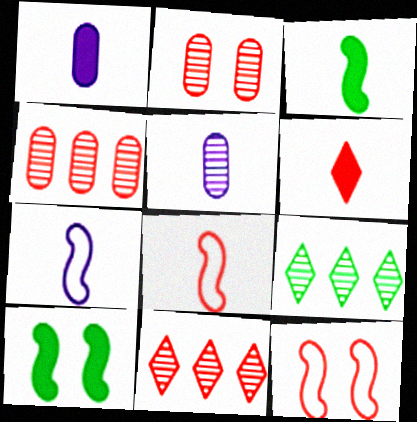[[1, 3, 6], 
[1, 9, 12], 
[4, 6, 12]]